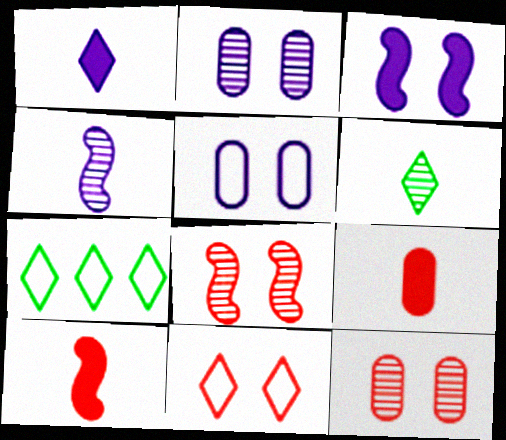[[2, 7, 10]]